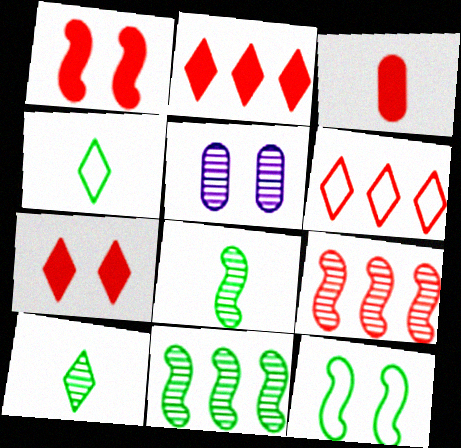[[1, 2, 3], 
[5, 7, 12], 
[5, 9, 10]]